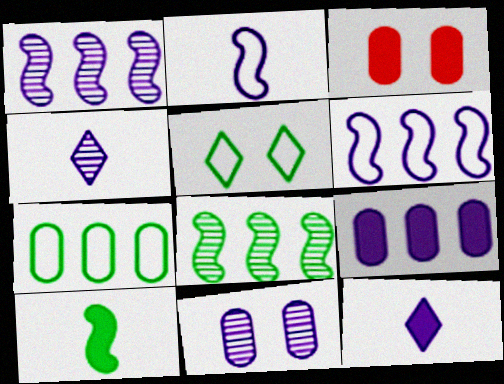[[1, 4, 11], 
[6, 11, 12]]